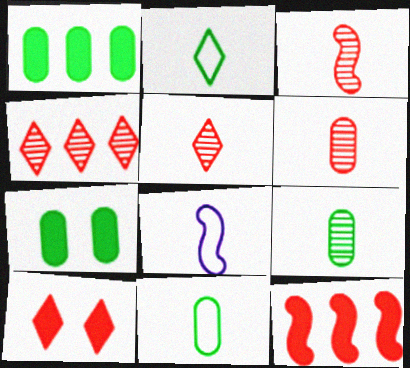[[3, 5, 6], 
[4, 7, 8]]